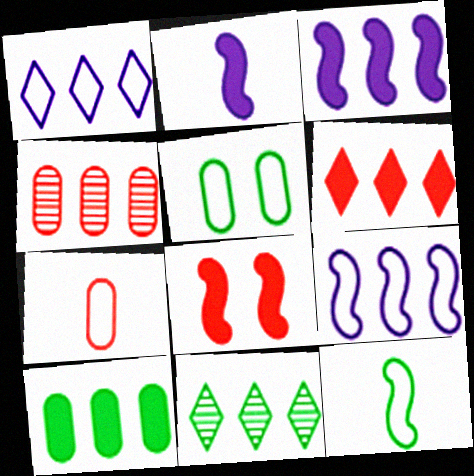[[1, 6, 11], 
[3, 6, 10]]